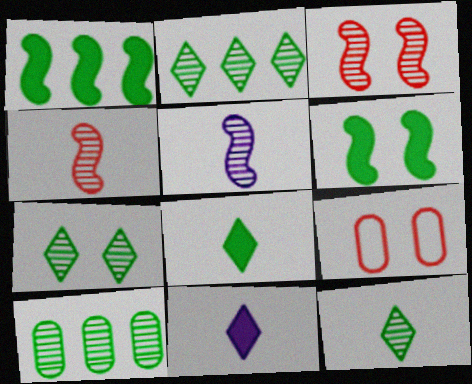[[2, 7, 12]]